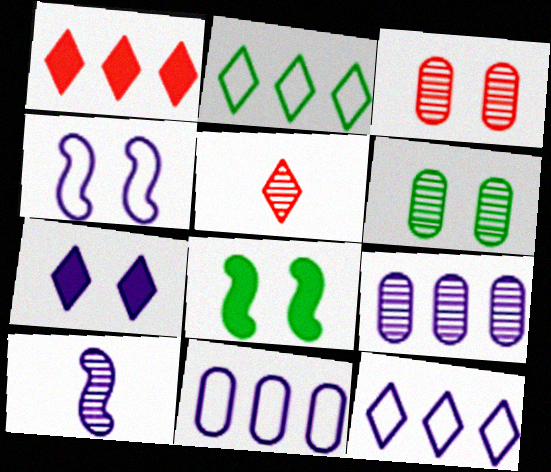[[2, 5, 7], 
[5, 8, 11], 
[7, 10, 11]]